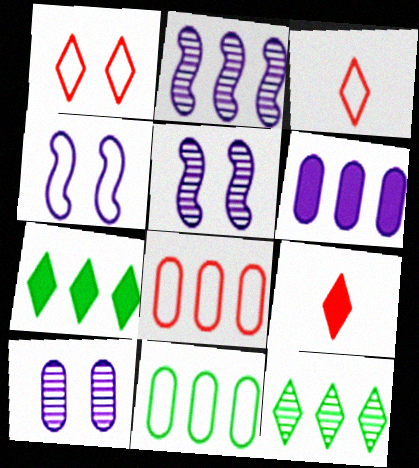[[2, 7, 8], 
[3, 4, 11], 
[5, 9, 11]]